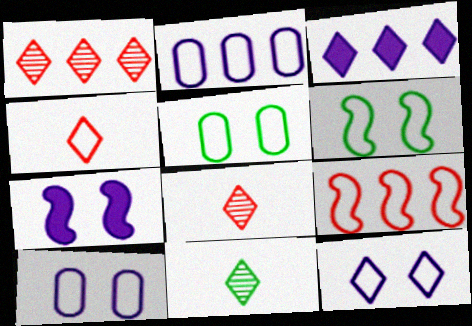[[2, 4, 6]]